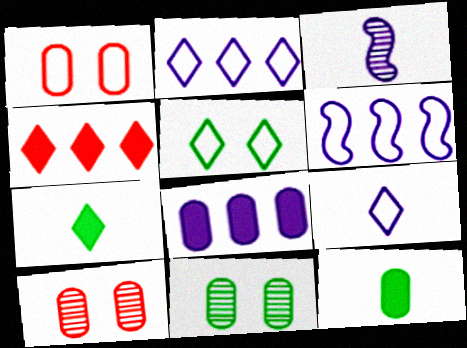[[6, 7, 10]]